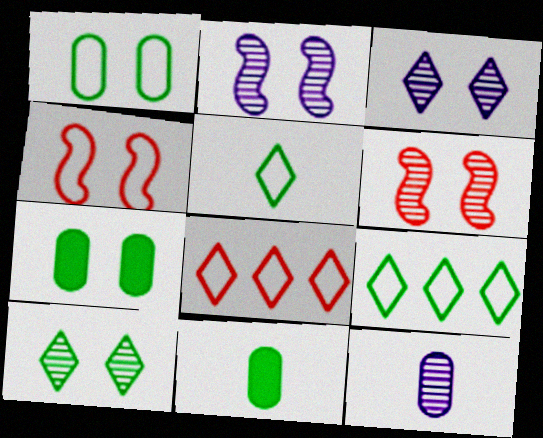[[2, 8, 11], 
[3, 4, 7]]